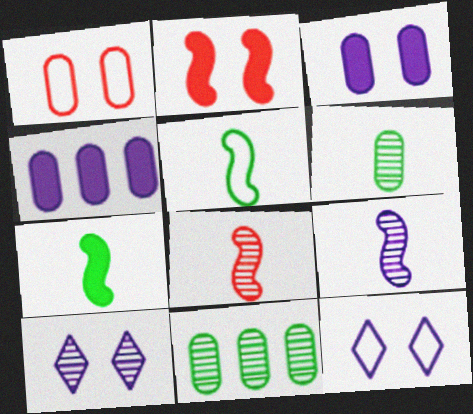[[1, 4, 6], 
[4, 9, 12], 
[8, 10, 11]]